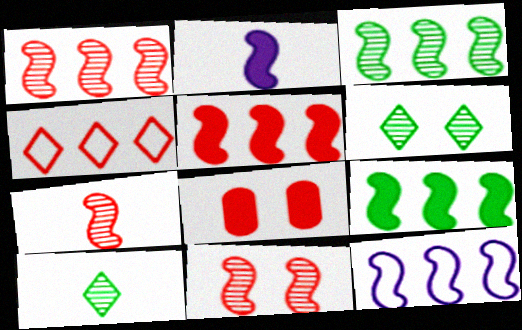[[1, 7, 11], 
[1, 9, 12], 
[3, 5, 12], 
[4, 7, 8], 
[8, 10, 12]]